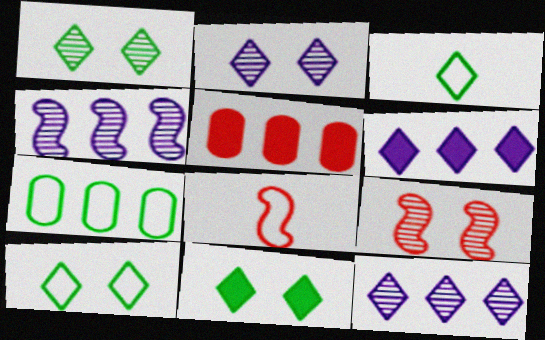[[1, 10, 11]]